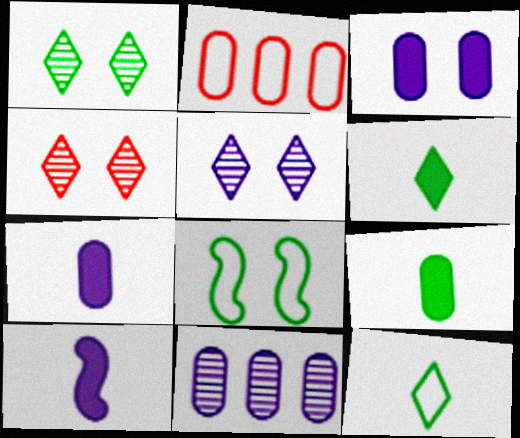[[1, 2, 10], 
[1, 4, 5], 
[3, 4, 8]]